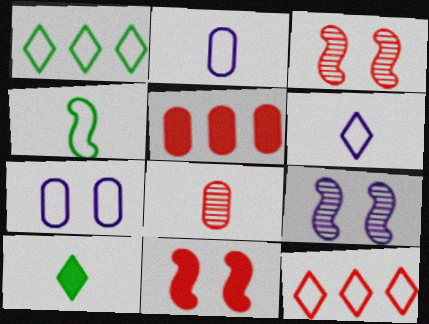[[4, 7, 12], 
[8, 11, 12]]